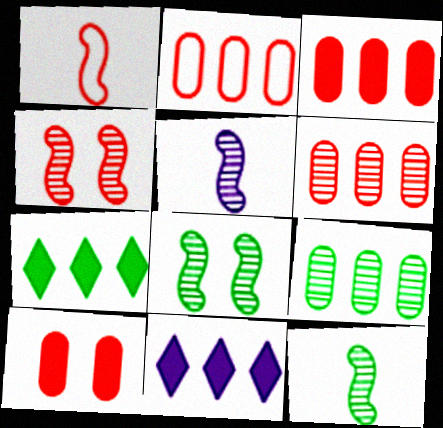[[2, 3, 6]]